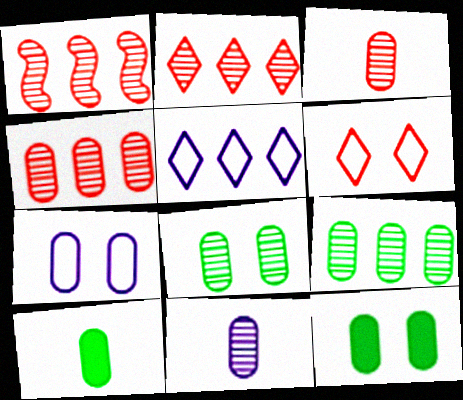[[1, 2, 4], 
[4, 7, 10], 
[4, 8, 11]]